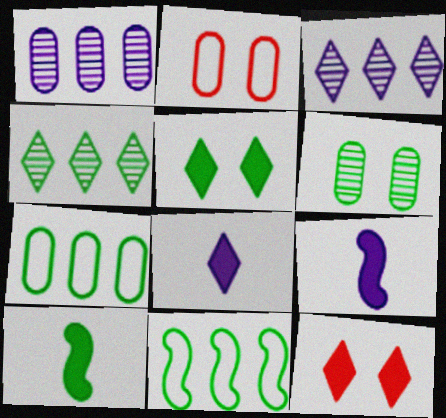[[2, 3, 10], 
[2, 4, 9]]